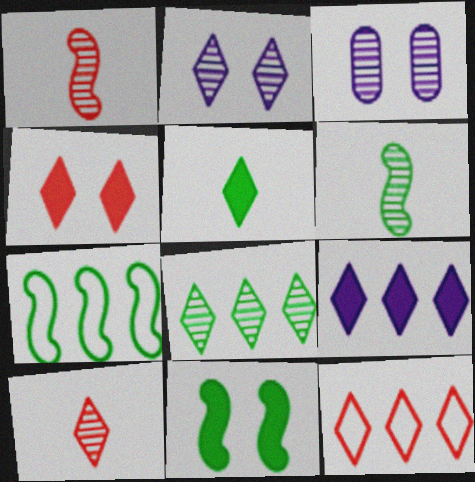[[1, 3, 8], 
[2, 5, 12], 
[2, 8, 10], 
[4, 5, 9], 
[4, 10, 12], 
[6, 7, 11], 
[8, 9, 12]]